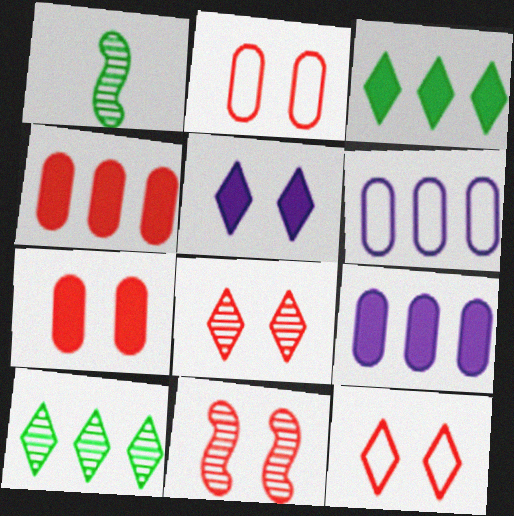[[1, 9, 12], 
[7, 11, 12]]